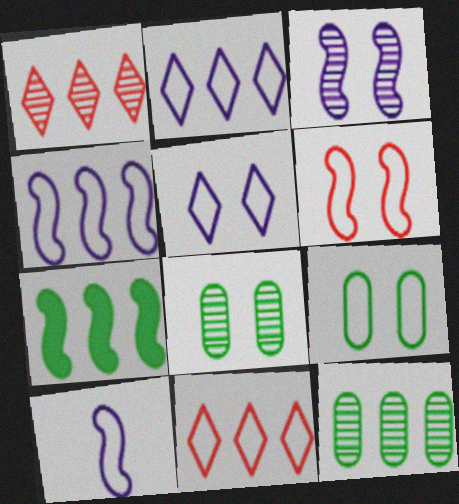[[5, 6, 9], 
[9, 10, 11]]